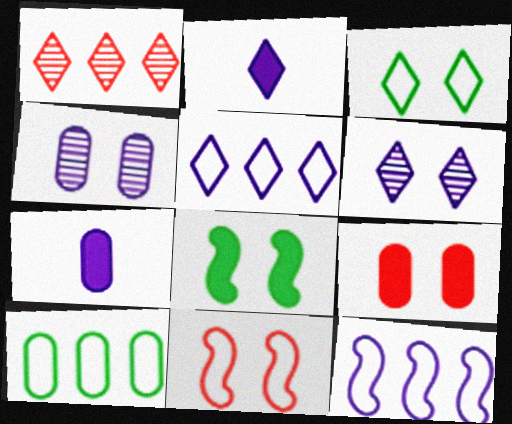[[1, 2, 3], 
[2, 4, 12], 
[2, 5, 6], 
[6, 7, 12]]